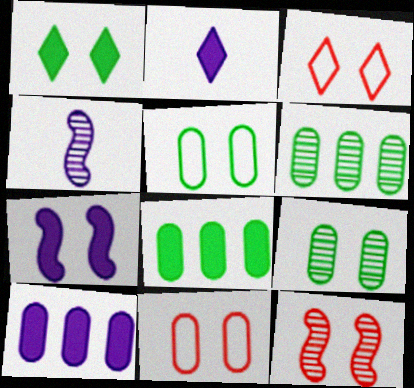[[2, 7, 10], 
[3, 4, 8], 
[3, 7, 9]]